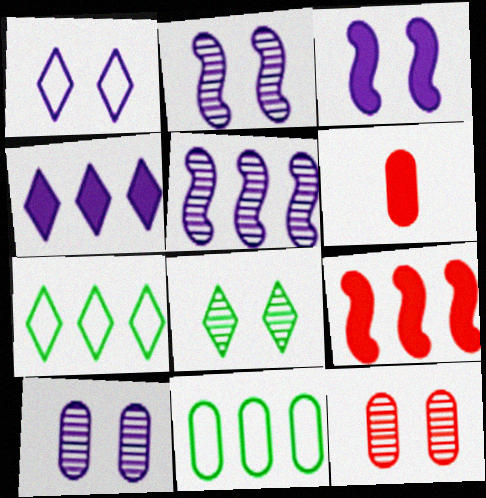[[1, 3, 10], 
[2, 6, 7], 
[2, 8, 12], 
[6, 10, 11]]